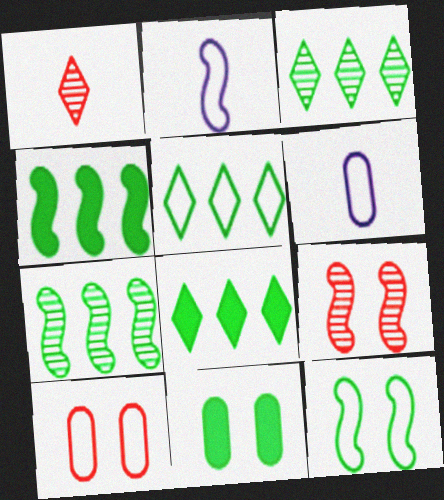[[2, 4, 9], 
[2, 5, 10], 
[3, 5, 8], 
[6, 8, 9]]